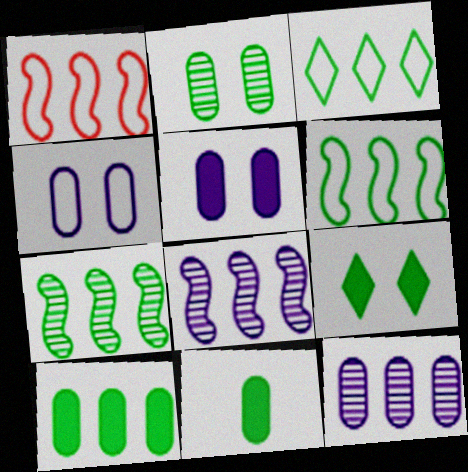[[3, 7, 10]]